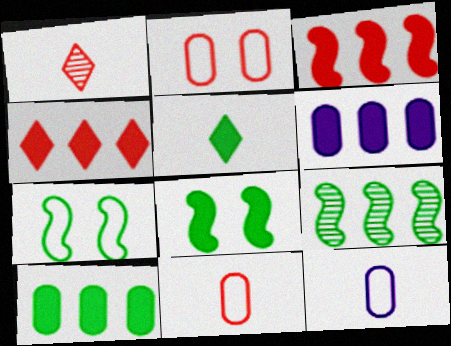[[1, 2, 3], 
[1, 6, 7], 
[5, 8, 10]]